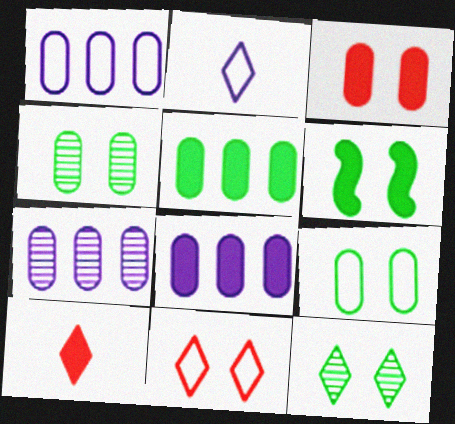[[1, 7, 8], 
[6, 8, 10], 
[6, 9, 12]]